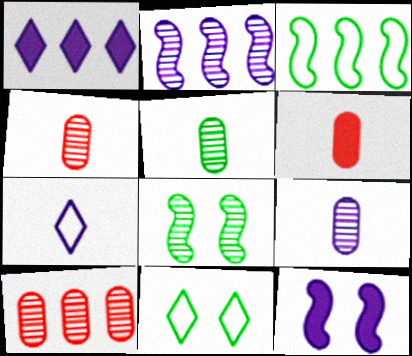[[1, 3, 10], 
[2, 6, 11], 
[4, 5, 9]]